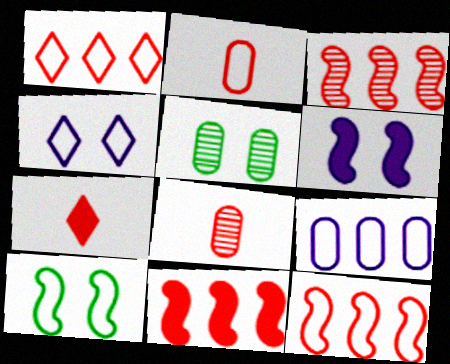[[3, 11, 12]]